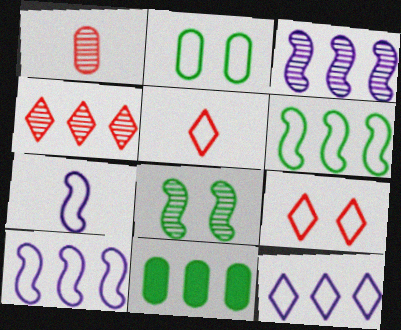[[2, 5, 10], 
[4, 10, 11]]